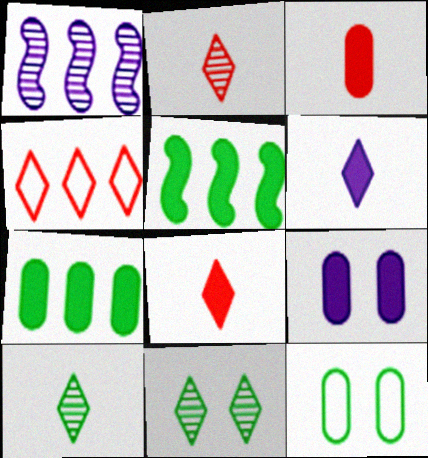[[1, 4, 7], 
[1, 8, 12], 
[3, 7, 9], 
[4, 6, 11], 
[5, 8, 9], 
[5, 10, 12]]